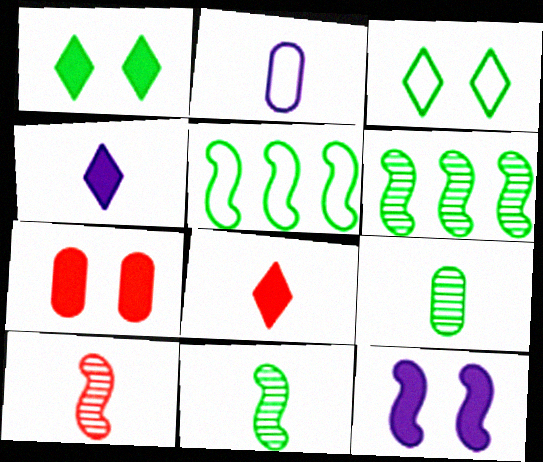[[1, 5, 9], 
[1, 7, 12], 
[2, 8, 11], 
[5, 10, 12]]